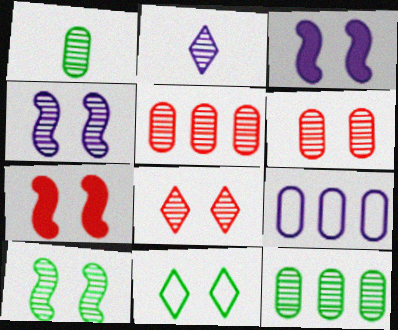[[2, 3, 9], 
[2, 5, 10], 
[3, 6, 11]]